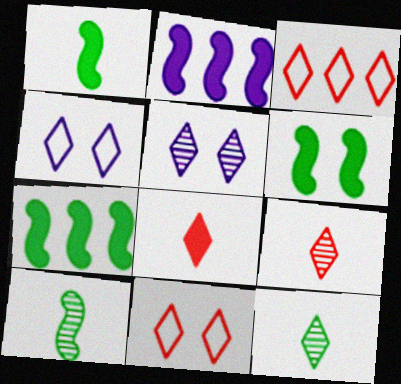[[1, 6, 7]]